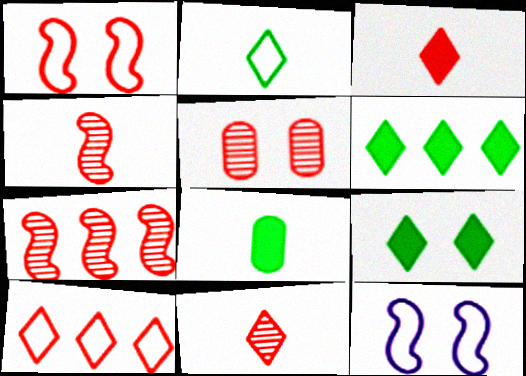[[5, 7, 11], 
[5, 9, 12]]